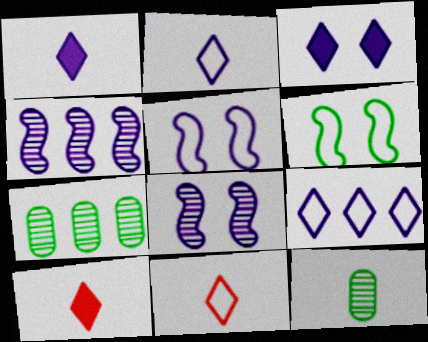[[5, 7, 10]]